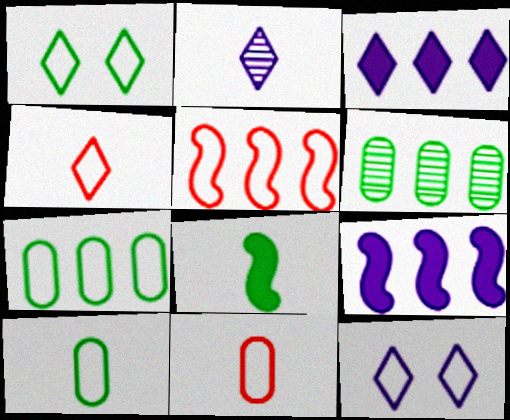[[1, 6, 8], 
[2, 3, 12], 
[2, 8, 11], 
[3, 5, 6], 
[5, 10, 12]]